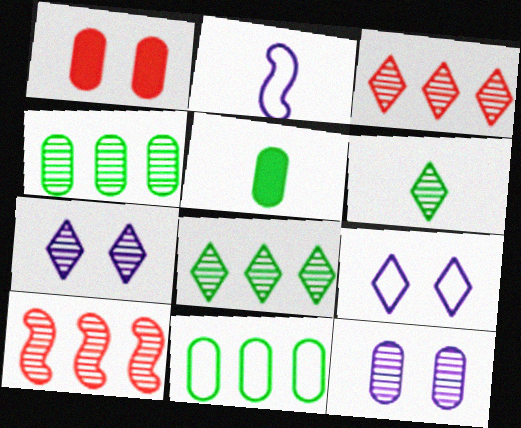[[1, 2, 8], 
[3, 6, 7], 
[5, 9, 10], 
[6, 10, 12]]